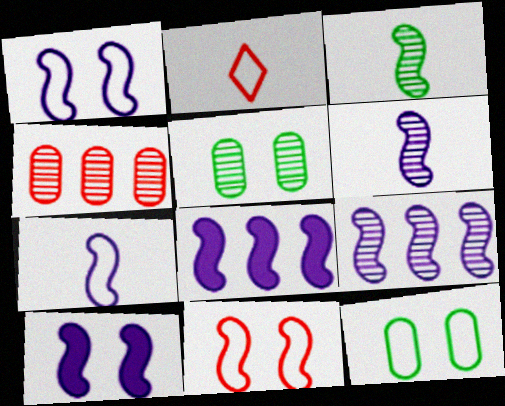[[1, 6, 8], 
[2, 5, 8], 
[3, 8, 11], 
[7, 9, 10]]